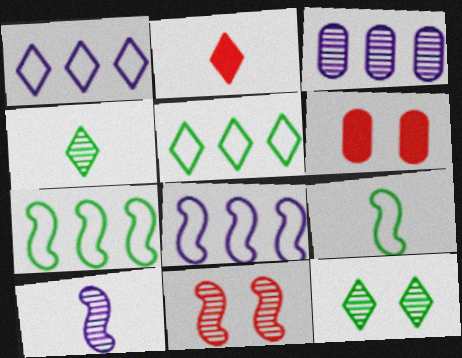[[1, 2, 12], 
[3, 4, 11], 
[4, 6, 8], 
[5, 6, 10]]